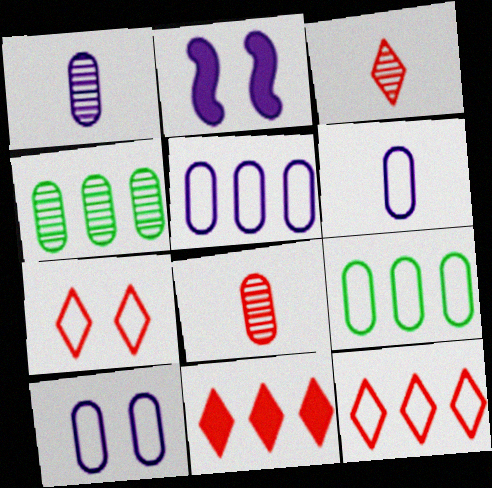[[2, 3, 9], 
[3, 7, 11], 
[5, 6, 10]]